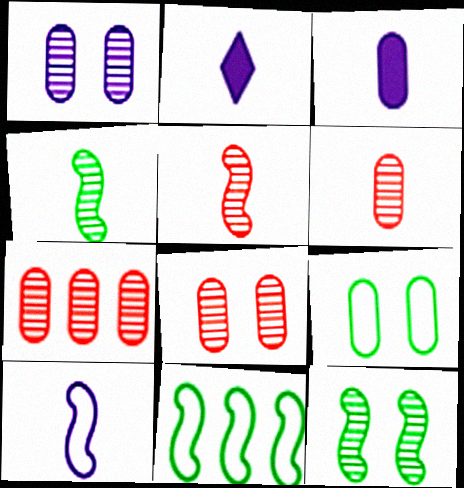[[2, 8, 11], 
[3, 7, 9], 
[6, 7, 8]]